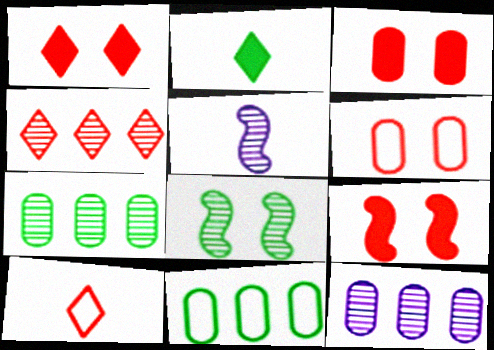[[1, 3, 9], 
[1, 4, 10], 
[1, 5, 11], 
[2, 8, 11]]